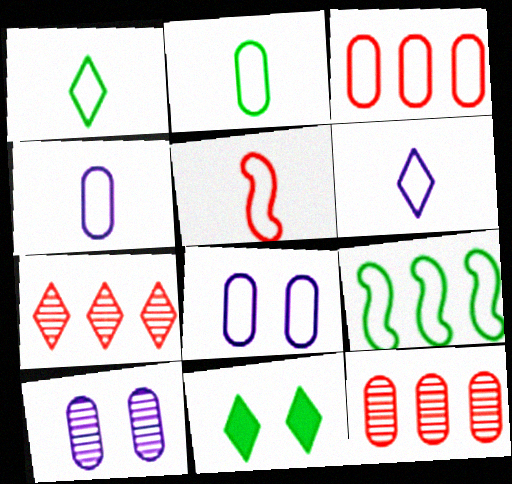[[1, 4, 5], 
[2, 3, 8], 
[2, 5, 6], 
[6, 7, 11]]